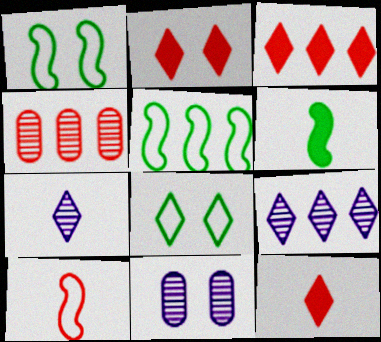[[1, 2, 11], 
[2, 3, 12], 
[2, 4, 10], 
[3, 7, 8], 
[5, 11, 12], 
[8, 9, 12]]